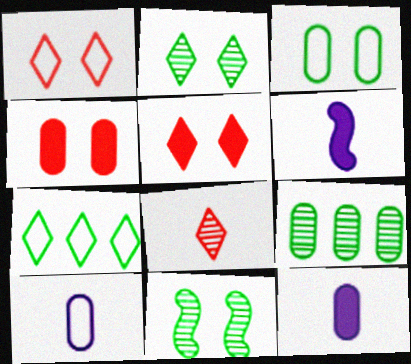[[1, 6, 9], 
[4, 9, 10]]